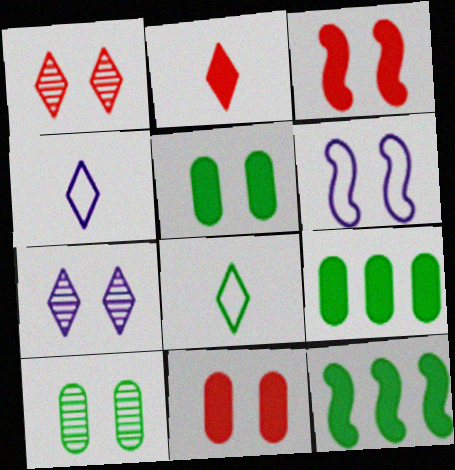[[1, 5, 6], 
[8, 10, 12]]